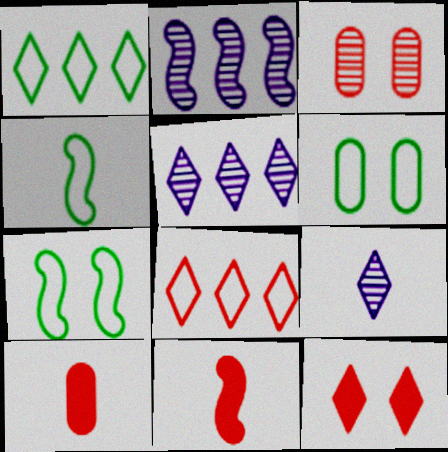[[1, 4, 6], 
[1, 9, 12], 
[2, 7, 11], 
[3, 8, 11], 
[4, 9, 10], 
[5, 6, 11], 
[5, 7, 10]]